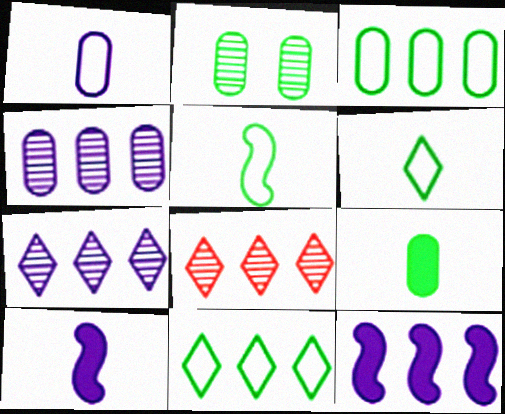[[2, 3, 9], 
[3, 8, 12]]